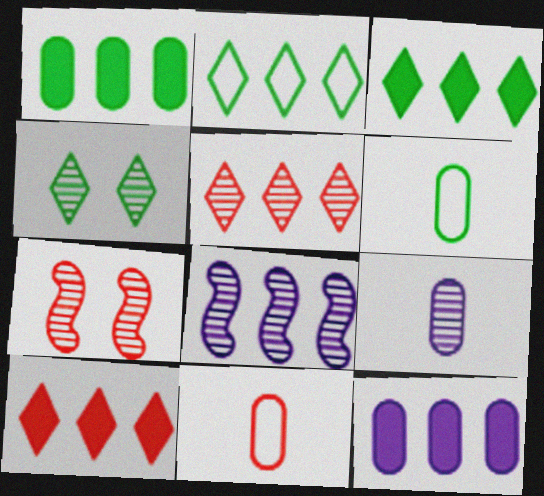[[7, 10, 11]]